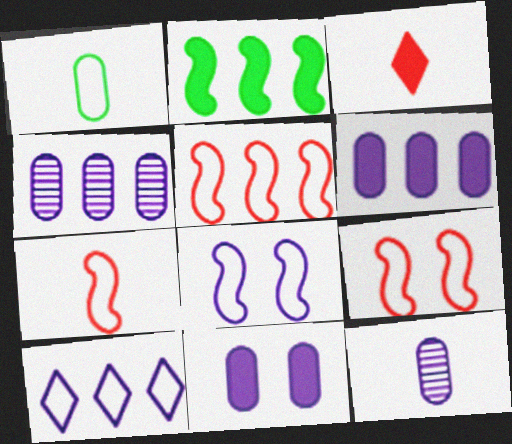[[1, 9, 10], 
[2, 3, 11], 
[5, 7, 9]]